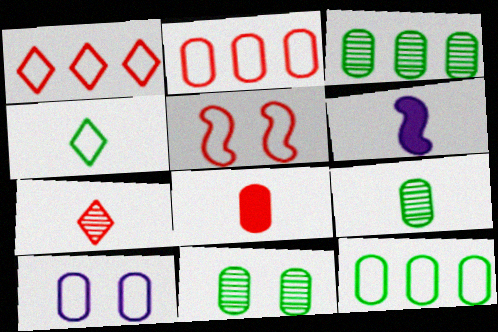[[1, 6, 11], 
[3, 8, 10], 
[3, 9, 11]]